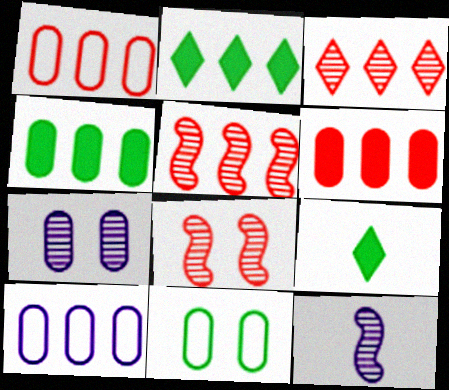[[2, 5, 10], 
[8, 9, 10]]